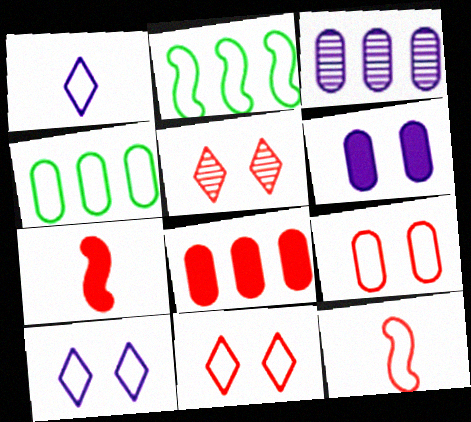[[1, 2, 9], 
[3, 4, 8], 
[4, 10, 12], 
[5, 8, 12]]